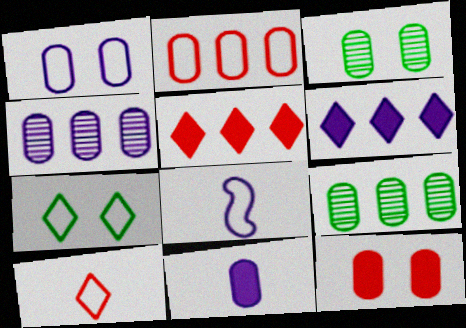[[1, 3, 12], 
[1, 4, 11], 
[2, 3, 11], 
[2, 7, 8], 
[3, 5, 8]]